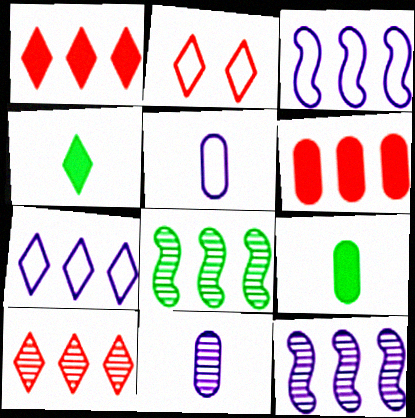[[2, 9, 12], 
[6, 7, 8]]